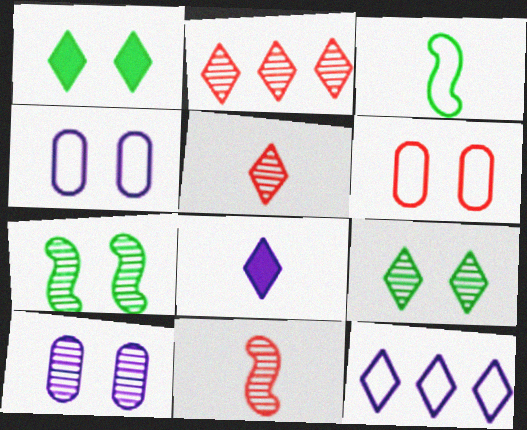[[1, 5, 12], 
[3, 6, 12]]